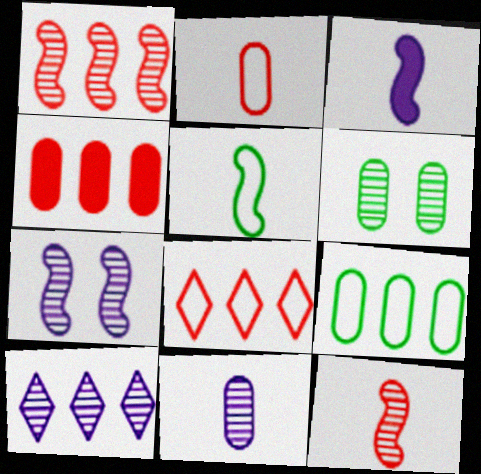[[1, 4, 8], 
[3, 5, 12], 
[3, 6, 8], 
[6, 10, 12], 
[7, 10, 11]]